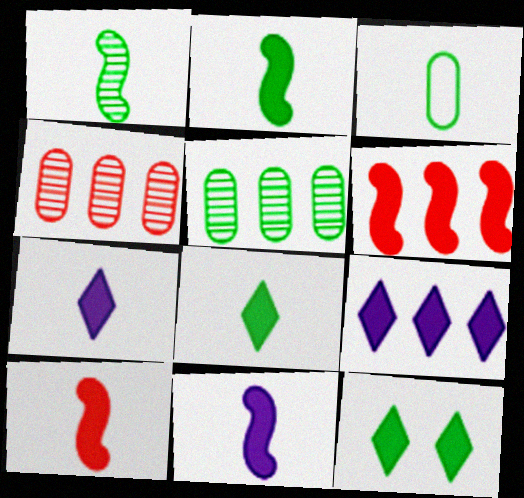[[1, 3, 8], 
[2, 10, 11]]